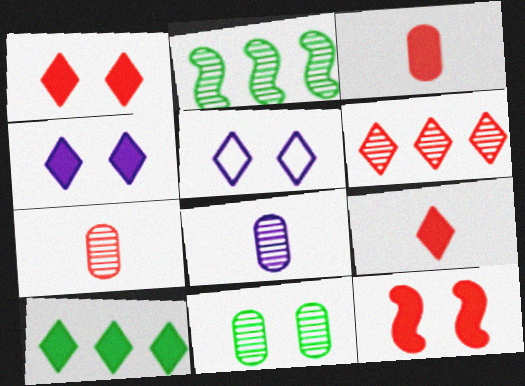[[2, 3, 5], 
[4, 9, 10], 
[5, 11, 12]]